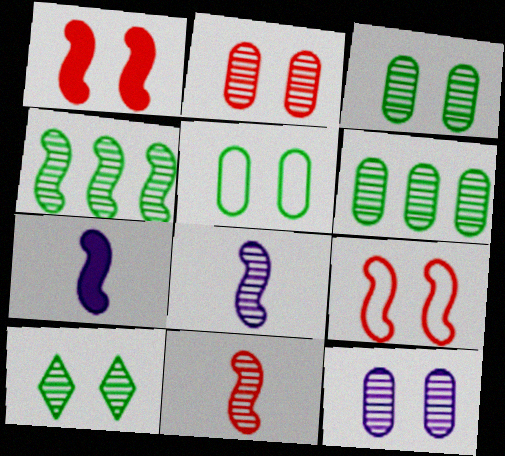[[2, 3, 12], 
[4, 7, 9]]